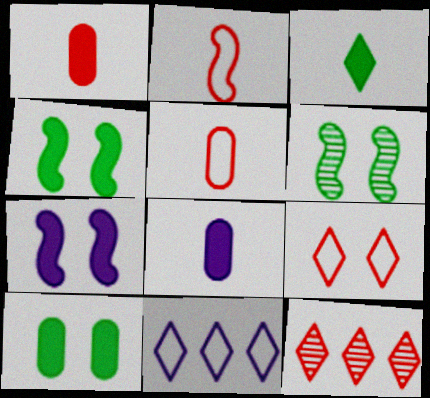[[1, 6, 11]]